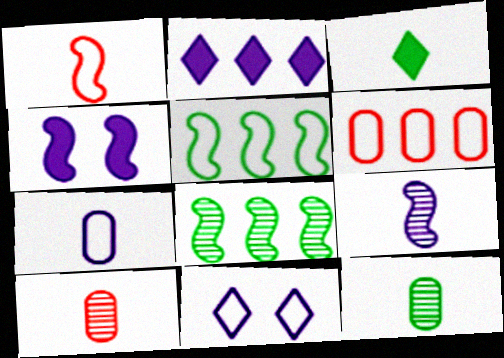[[1, 4, 8], 
[2, 6, 8]]